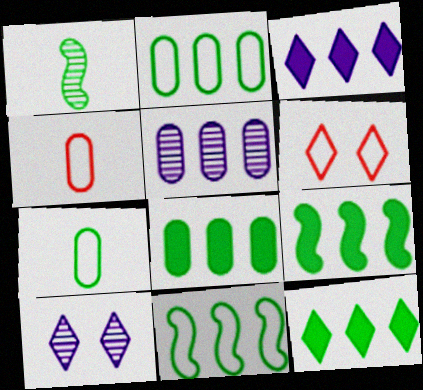[[4, 9, 10], 
[8, 9, 12]]